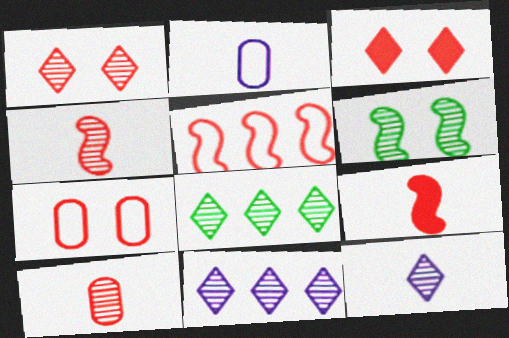[[1, 8, 12], 
[3, 5, 10], 
[6, 10, 11]]